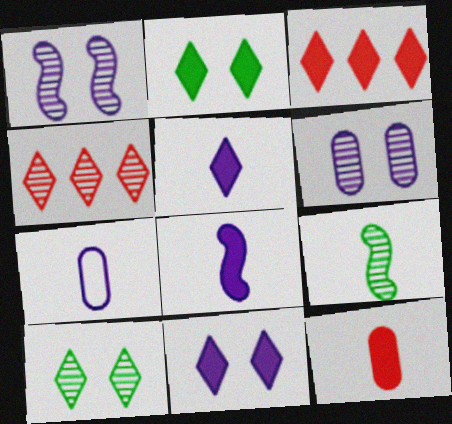[[2, 3, 5], 
[4, 6, 9]]